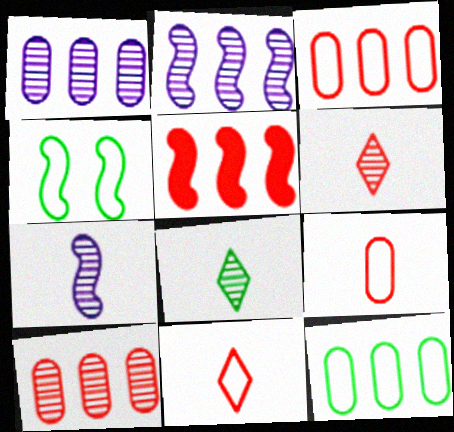[[4, 5, 7]]